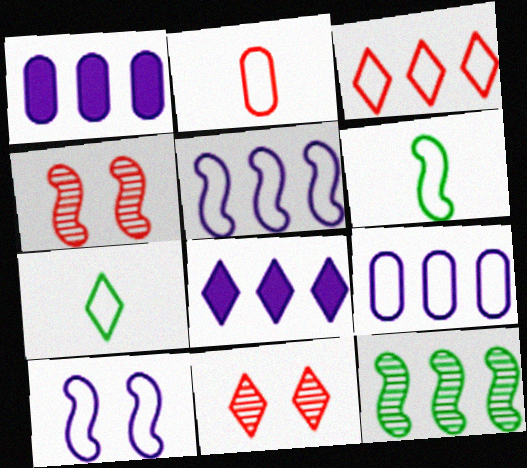[[1, 3, 12], 
[1, 4, 7], 
[1, 6, 11], 
[7, 8, 11]]